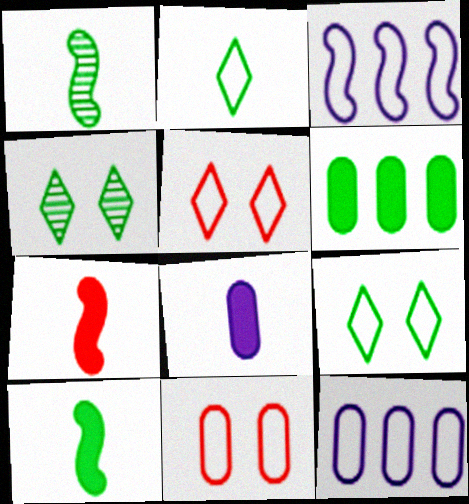[[1, 6, 9], 
[2, 3, 11], 
[4, 7, 12]]